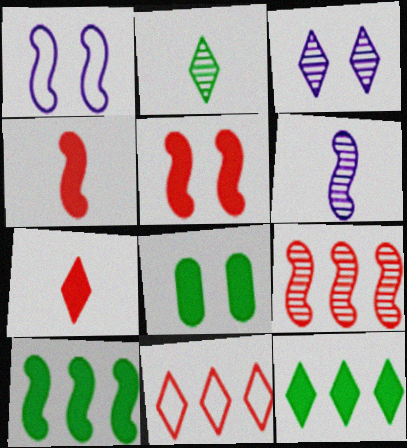[[6, 8, 11]]